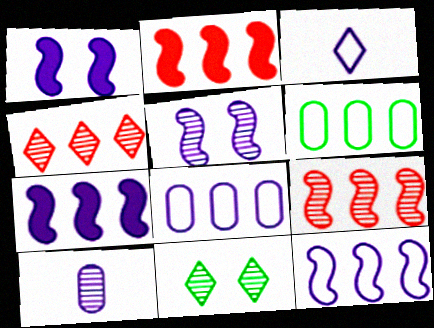[[4, 6, 7], 
[9, 10, 11]]